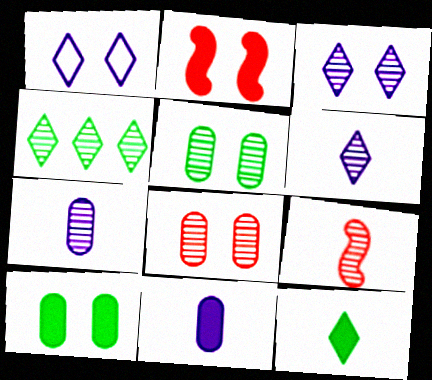[[1, 2, 5]]